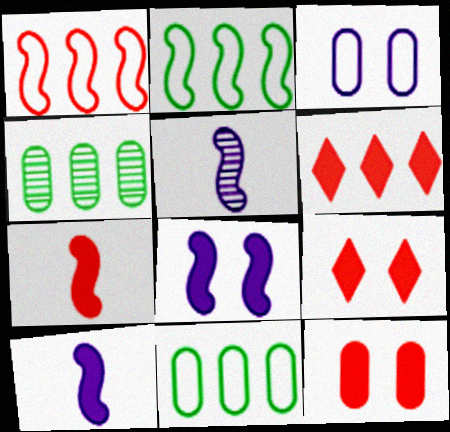[[5, 9, 11], 
[6, 7, 12]]